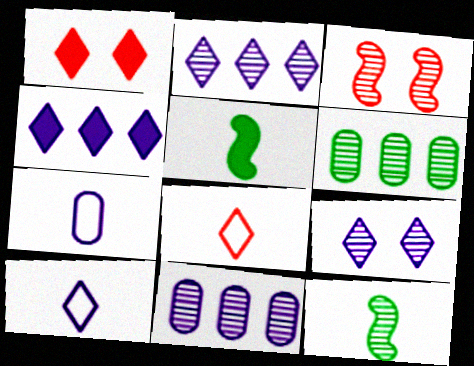[[4, 9, 10]]